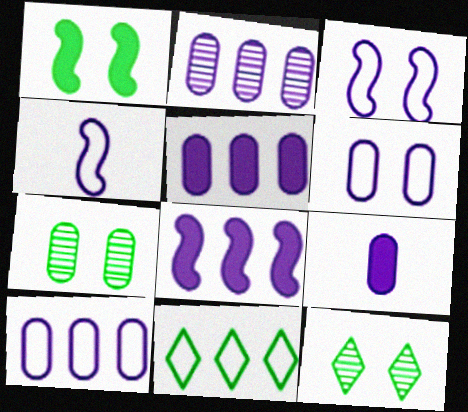[[2, 5, 10], 
[2, 6, 9]]